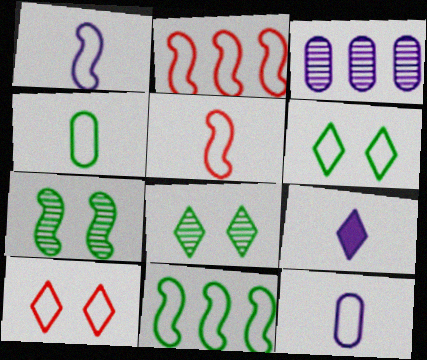[[2, 6, 12], 
[4, 6, 11], 
[10, 11, 12]]